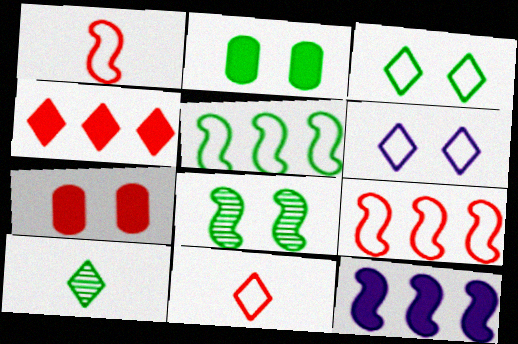[[1, 8, 12], 
[2, 3, 8], 
[2, 5, 10], 
[4, 6, 10], 
[6, 7, 8]]